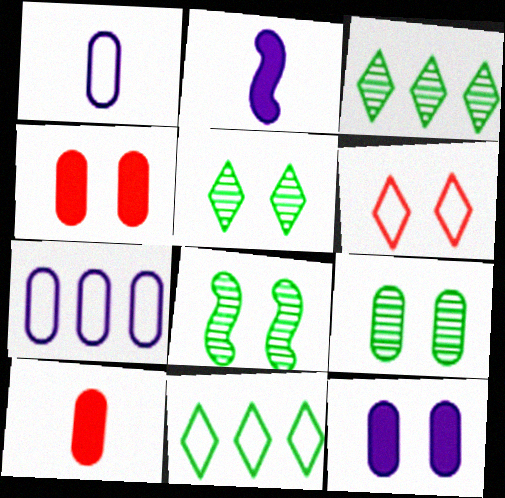[[5, 8, 9], 
[6, 8, 12], 
[7, 9, 10]]